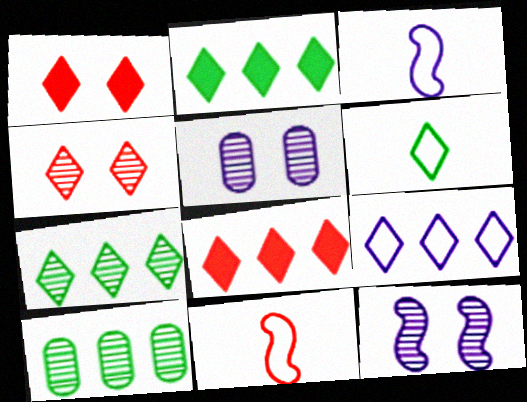[[1, 3, 10], 
[2, 5, 11], 
[7, 8, 9]]